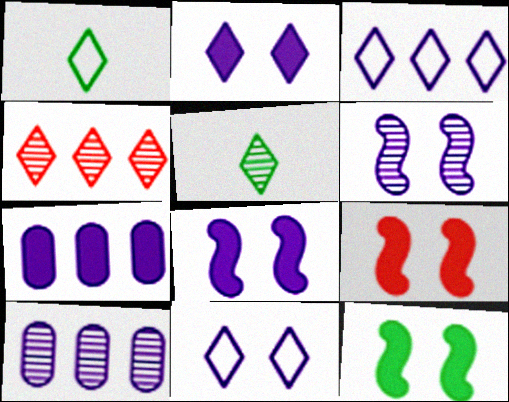[[1, 2, 4], 
[1, 9, 10], 
[8, 9, 12]]